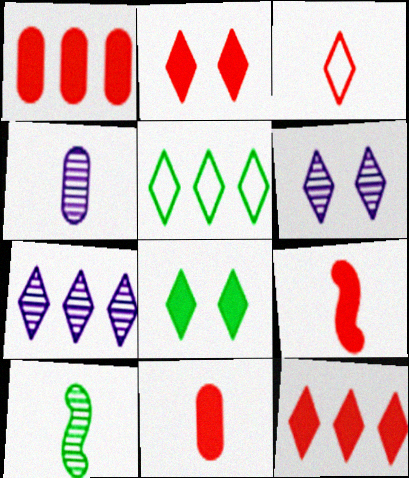[[1, 2, 9], 
[3, 7, 8], 
[5, 7, 12]]